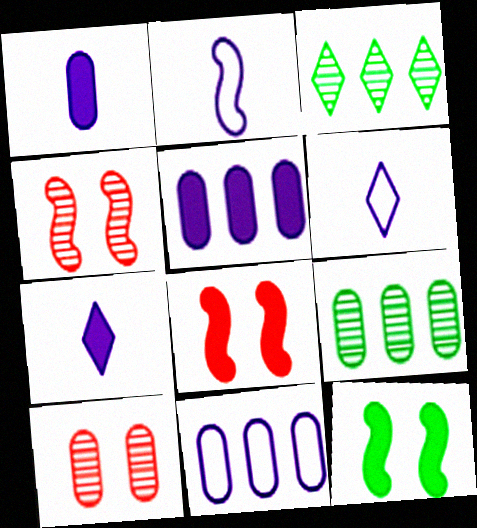[[6, 8, 9]]